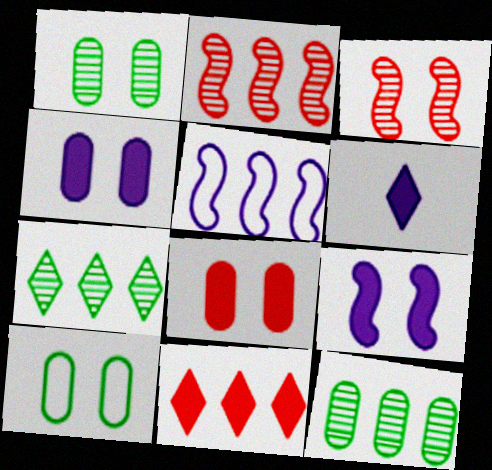[[2, 6, 10], 
[5, 11, 12]]